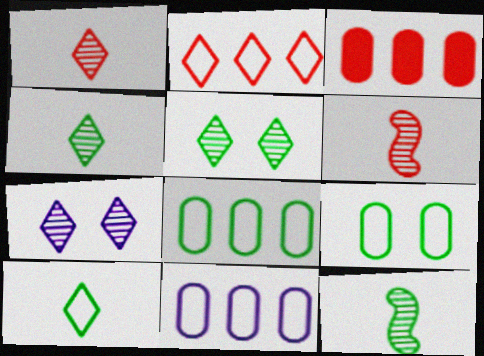[]